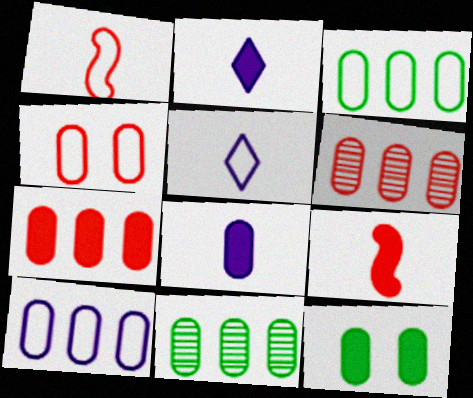[[4, 8, 11], 
[7, 8, 12], 
[7, 10, 11]]